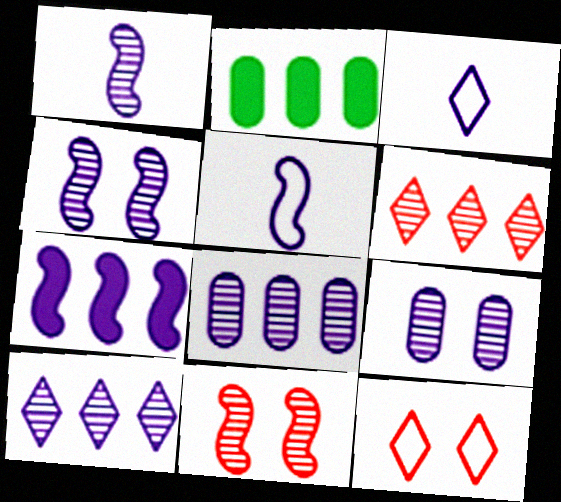[[1, 2, 12], 
[1, 9, 10], 
[2, 3, 11], 
[3, 7, 9], 
[4, 5, 7]]